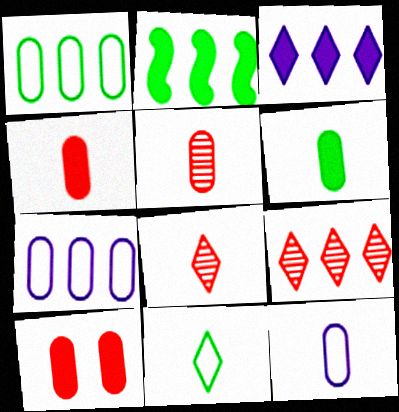[[2, 7, 9], 
[5, 6, 12]]